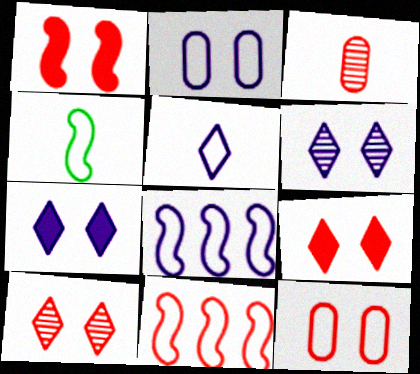[[1, 10, 12], 
[2, 5, 8], 
[3, 9, 11]]